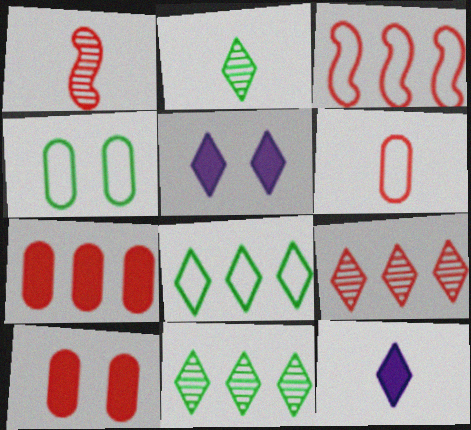[[3, 7, 9]]